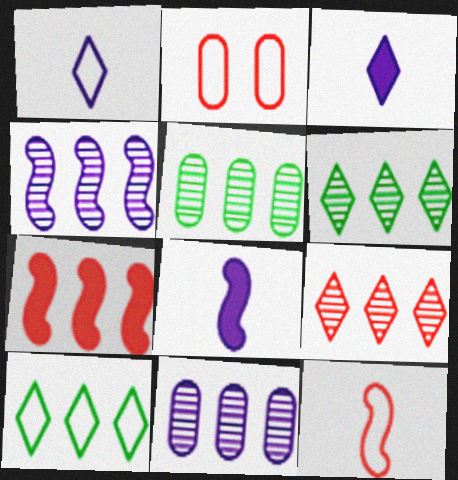[[2, 6, 8], 
[4, 5, 9], 
[7, 10, 11]]